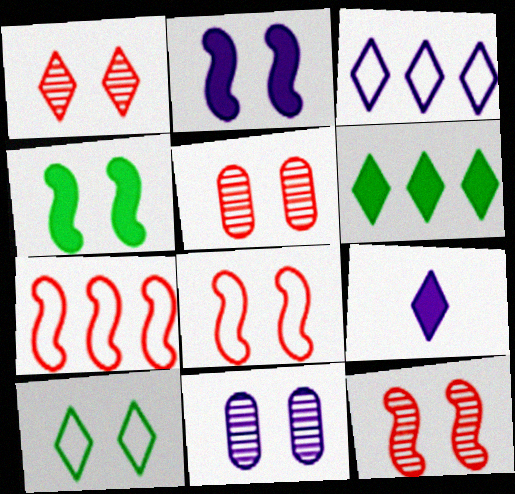[[1, 5, 12], 
[2, 5, 10]]